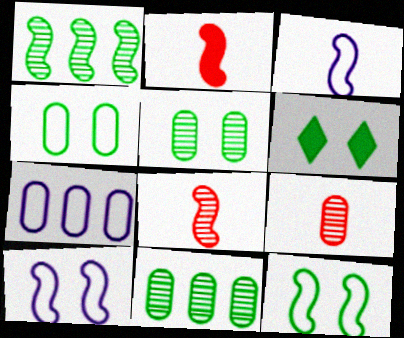[[1, 2, 10], 
[5, 6, 12], 
[6, 7, 8]]